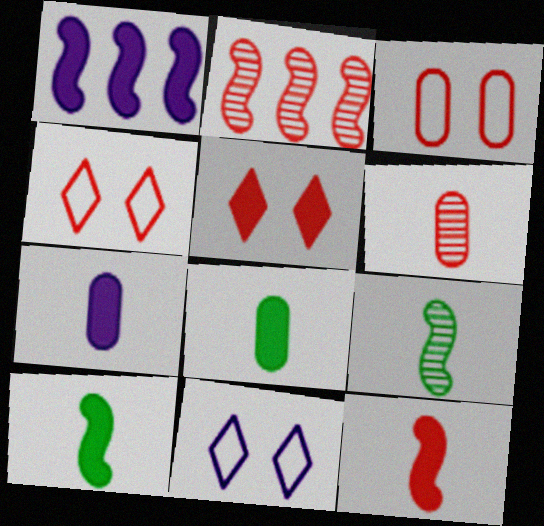[[1, 5, 8], 
[2, 8, 11]]